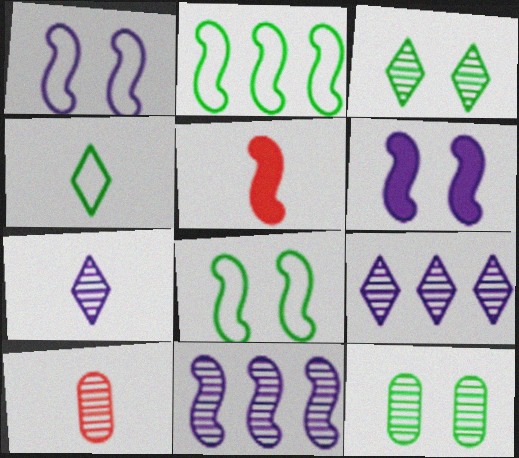[[3, 10, 11], 
[5, 8, 11]]